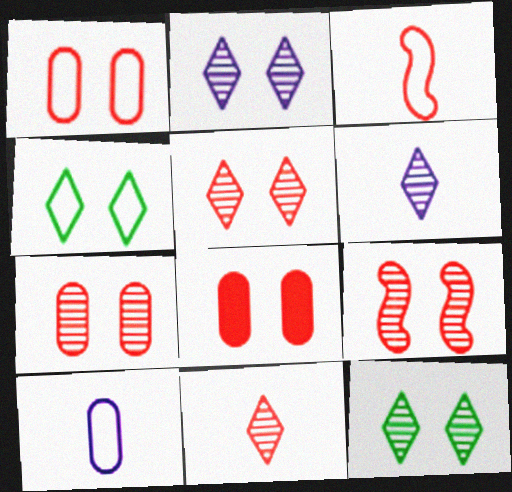[[1, 7, 8], 
[2, 5, 12], 
[5, 7, 9]]